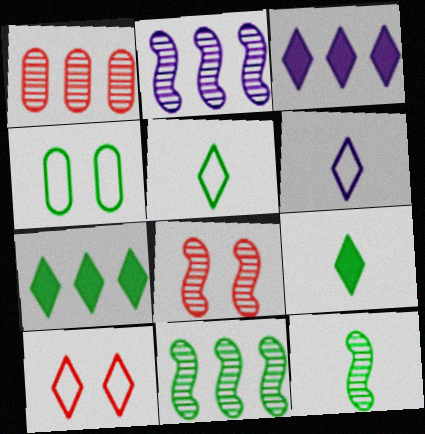[[2, 8, 12], 
[4, 7, 12], 
[4, 9, 11]]